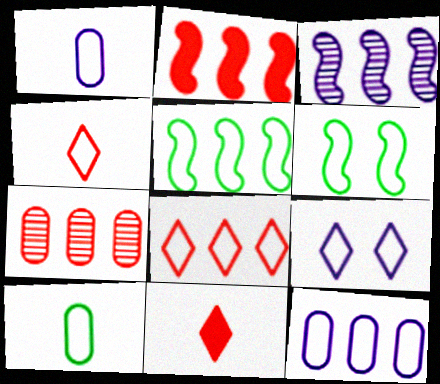[[1, 6, 8], 
[2, 3, 5], 
[2, 7, 8], 
[4, 6, 12], 
[5, 8, 12]]